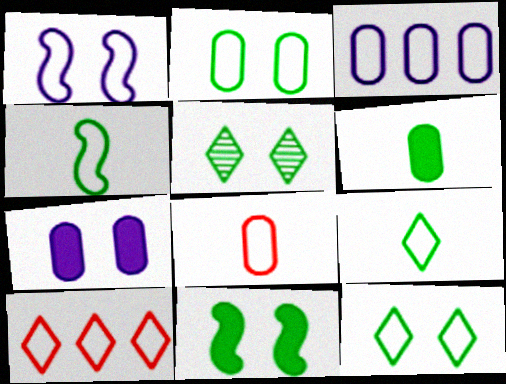[[2, 3, 8], 
[2, 5, 11]]